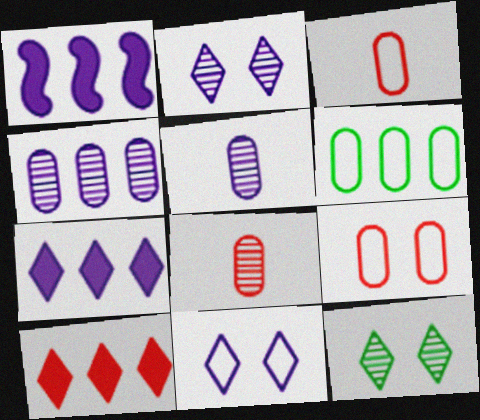[[1, 3, 12], 
[1, 5, 11]]